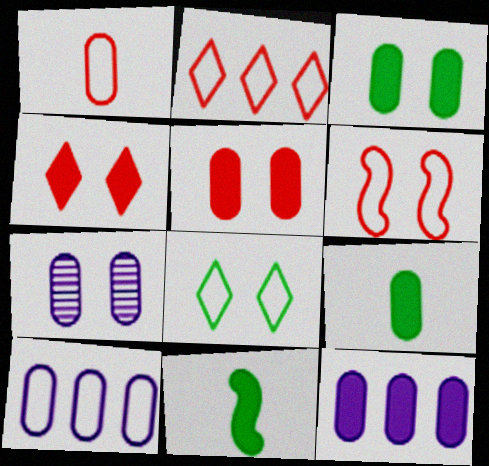[[1, 2, 6], 
[2, 7, 11], 
[4, 11, 12], 
[5, 9, 12]]